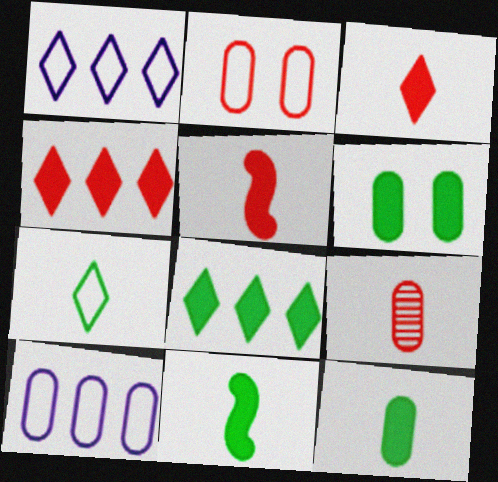[[6, 8, 11], 
[6, 9, 10]]